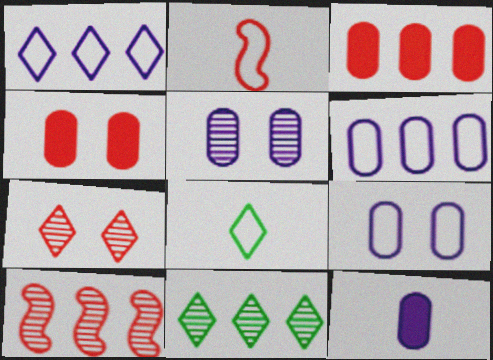[[2, 3, 7], 
[5, 6, 12]]